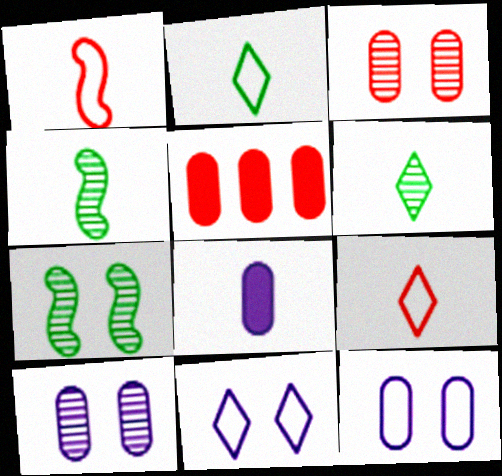[[1, 6, 8], 
[4, 5, 11], 
[4, 8, 9]]